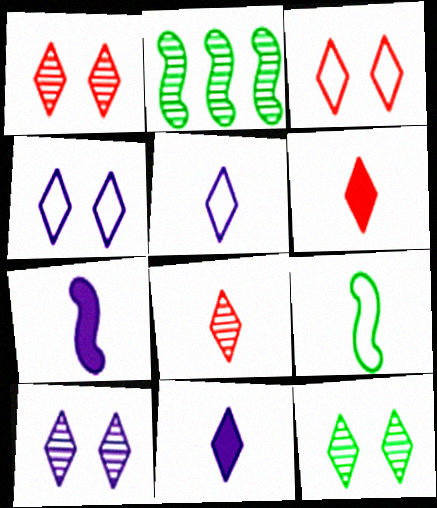[[1, 10, 12]]